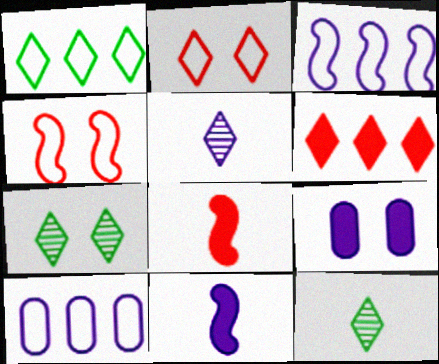[[3, 5, 9], 
[4, 7, 9], 
[7, 8, 10]]